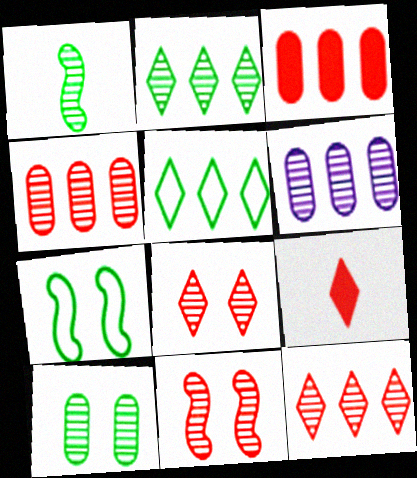[[1, 2, 10], 
[1, 6, 8], 
[6, 7, 9]]